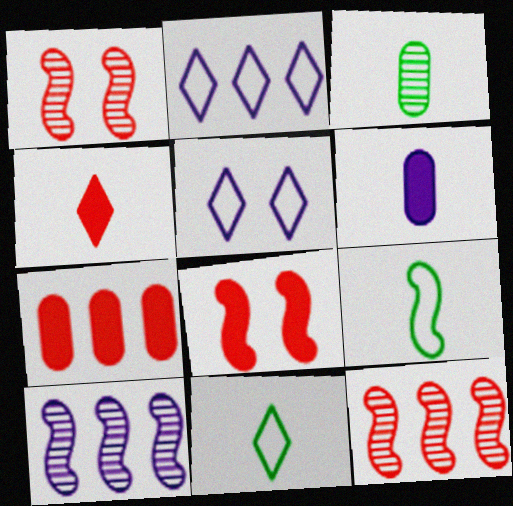[[2, 3, 8], 
[4, 7, 8], 
[5, 6, 10], 
[8, 9, 10]]